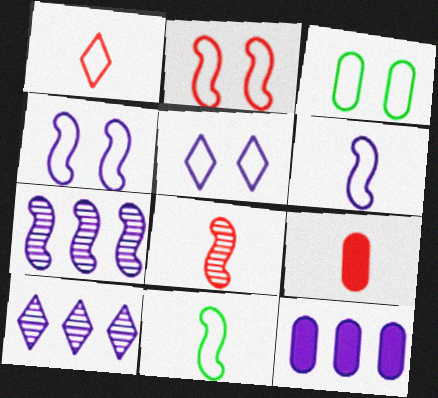[[1, 8, 9], 
[2, 3, 5]]